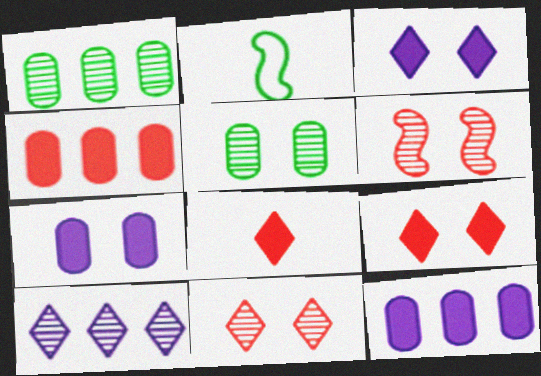[[2, 11, 12]]